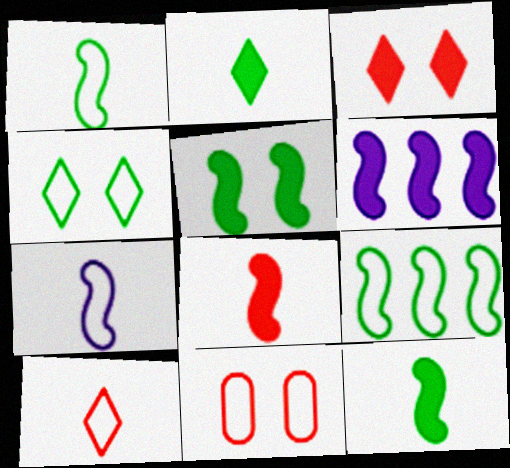[[5, 6, 8]]